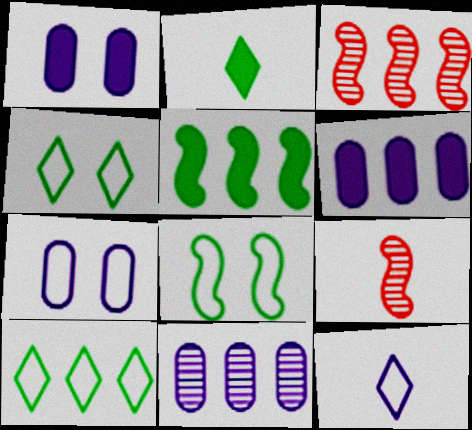[[1, 9, 10], 
[2, 3, 7], 
[3, 6, 10], 
[4, 6, 9]]